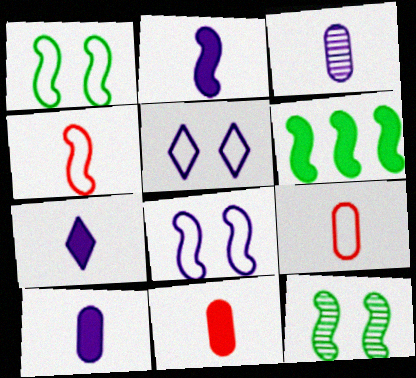[[2, 7, 10]]